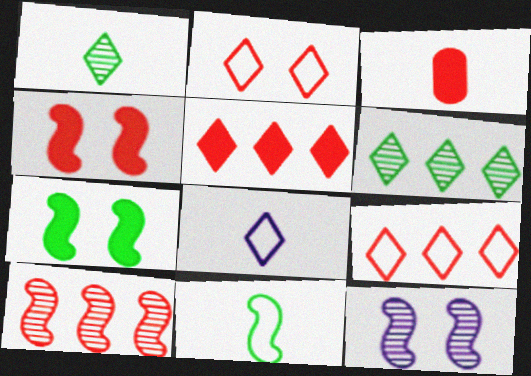[[2, 3, 10], 
[3, 4, 5]]